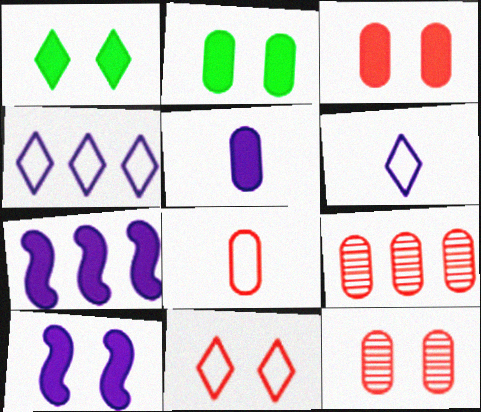[[1, 3, 10], 
[3, 8, 9]]